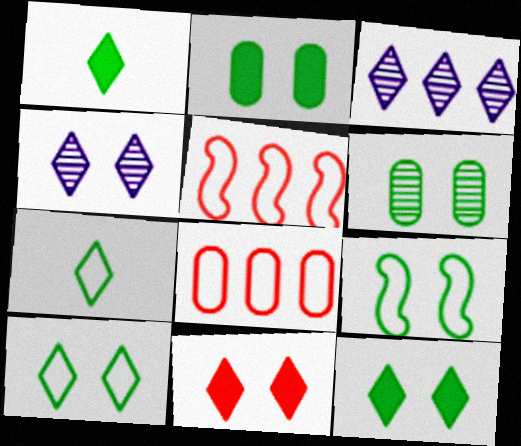[[3, 7, 11], 
[4, 10, 11], 
[6, 9, 12]]